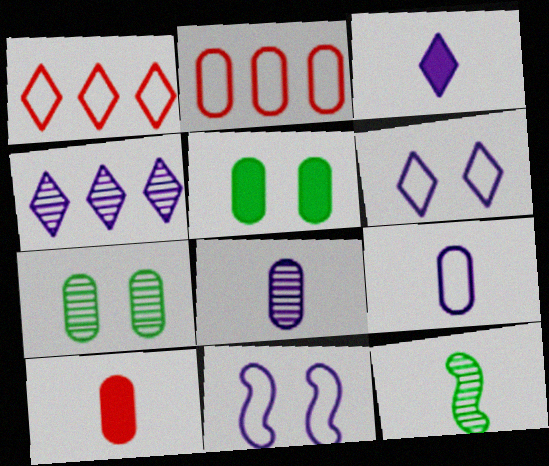[[2, 5, 8], 
[3, 4, 6]]